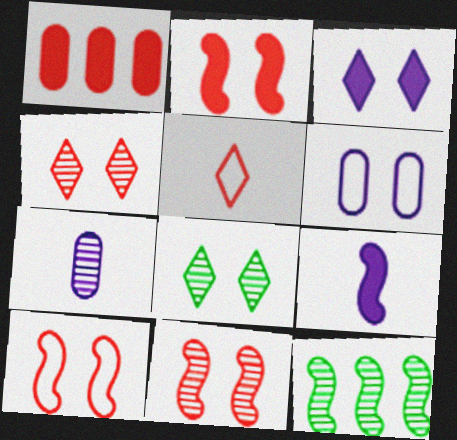[[1, 5, 11], 
[2, 6, 8], 
[2, 10, 11], 
[4, 7, 12], 
[9, 10, 12]]